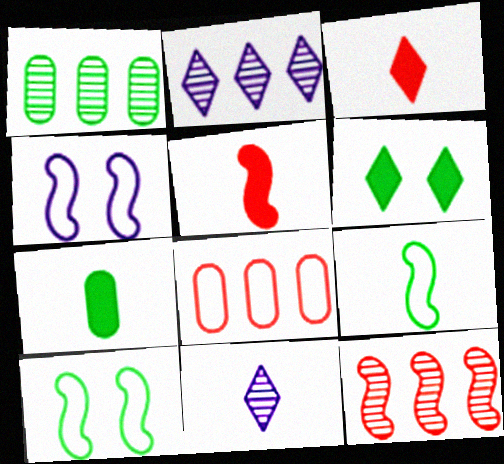[[1, 2, 12], 
[1, 3, 4], 
[1, 6, 9]]